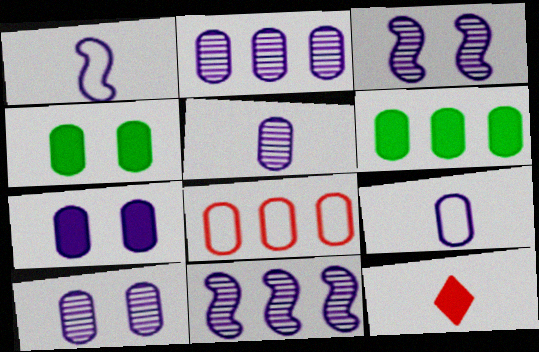[[2, 5, 10], 
[2, 6, 8], 
[2, 7, 9], 
[4, 5, 8]]